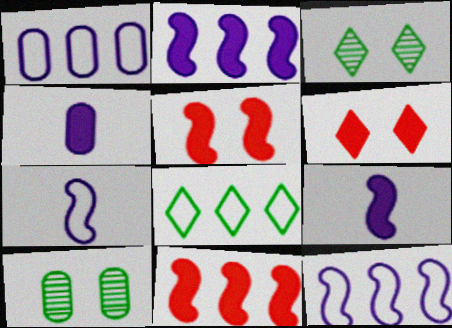[]